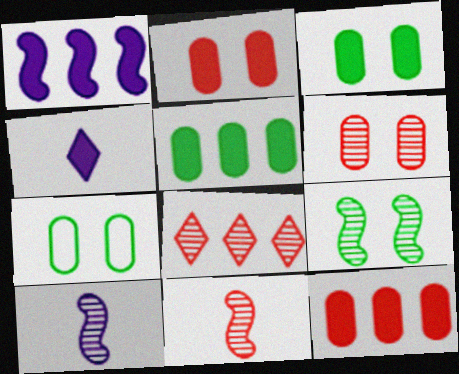[[6, 8, 11]]